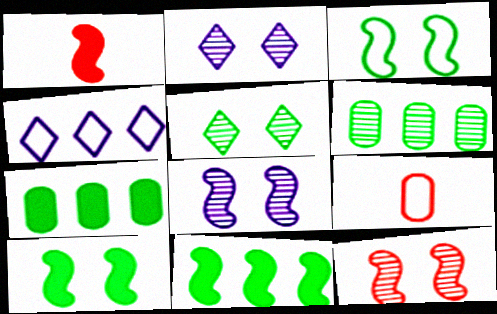[[2, 9, 11], 
[3, 4, 9]]